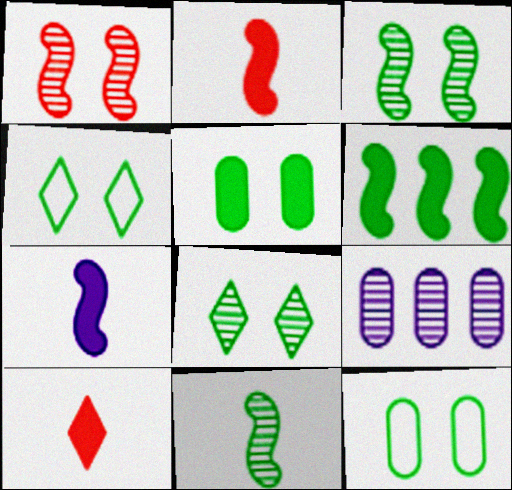[[2, 4, 9], 
[3, 4, 5]]